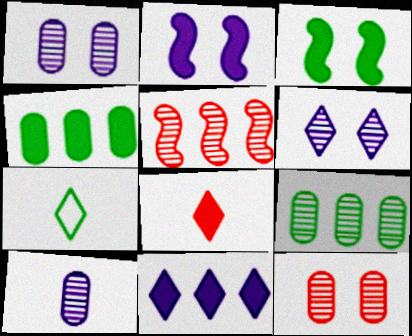[[2, 4, 8], 
[3, 7, 9], 
[9, 10, 12]]